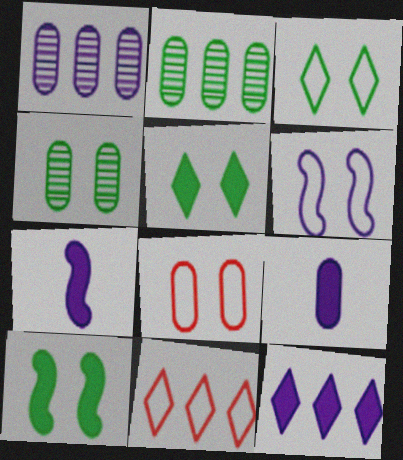[[2, 8, 9], 
[3, 4, 10], 
[3, 6, 8], 
[4, 7, 11]]